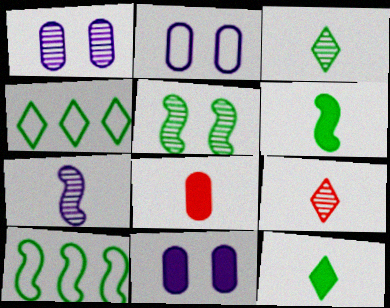[[1, 2, 11], 
[5, 6, 10], 
[9, 10, 11]]